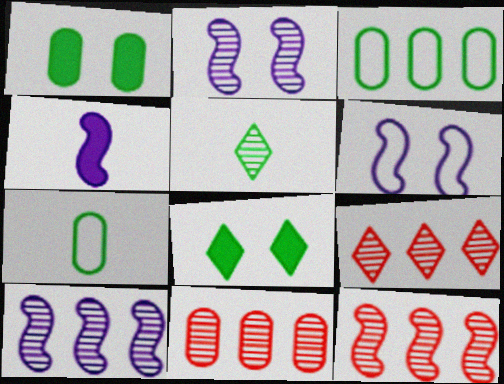[[2, 5, 11], 
[4, 6, 10], 
[9, 11, 12]]